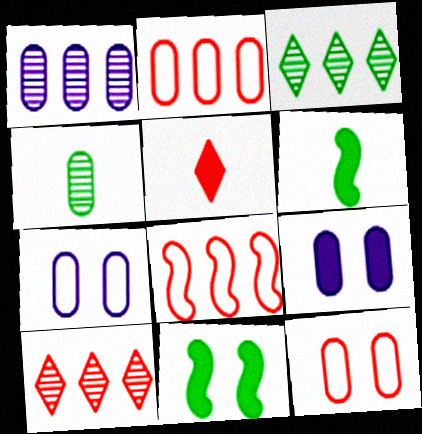[[2, 4, 9], 
[6, 7, 10]]